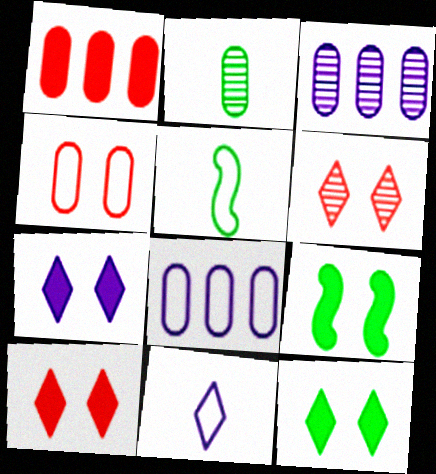[[3, 5, 10], 
[7, 10, 12]]